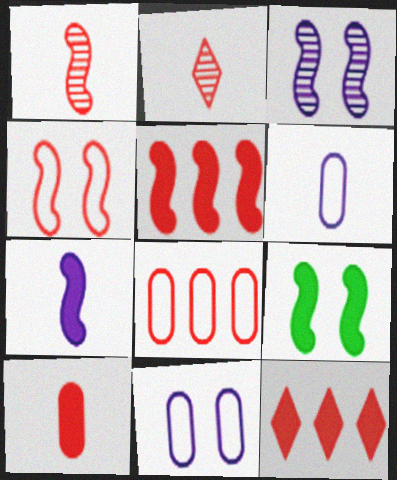[[1, 4, 5], 
[3, 4, 9], 
[5, 7, 9]]